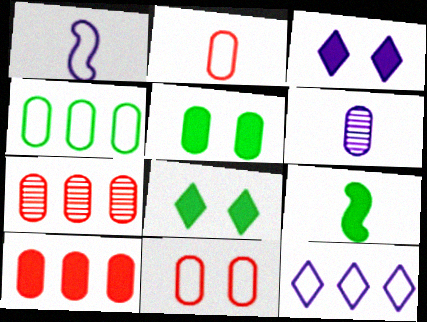[[1, 7, 8], 
[3, 9, 10]]